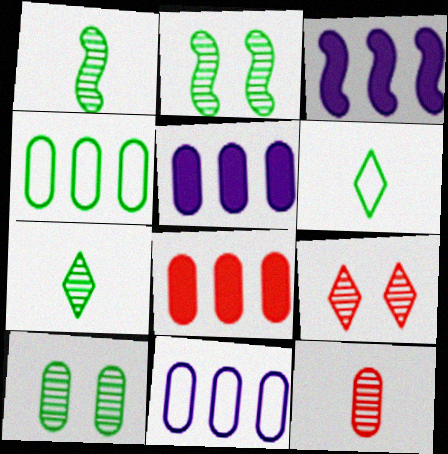[]